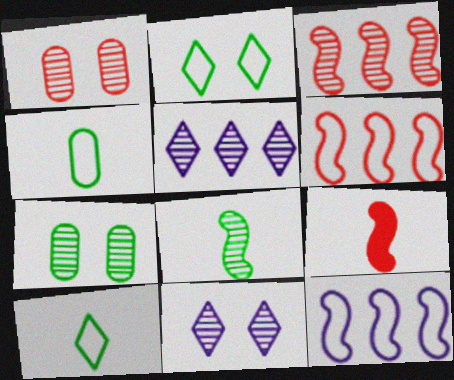[[1, 5, 8]]